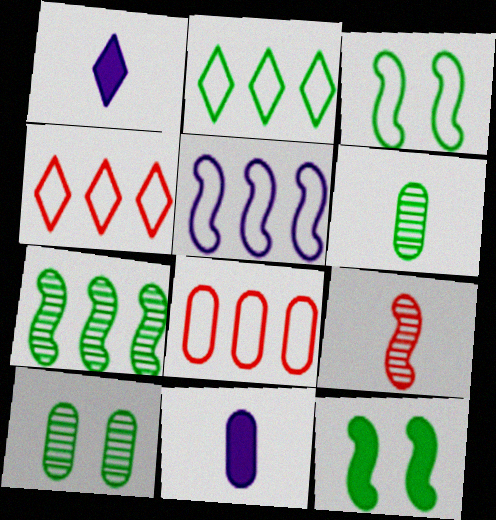[[2, 5, 8], 
[2, 6, 12], 
[5, 9, 12], 
[8, 10, 11]]